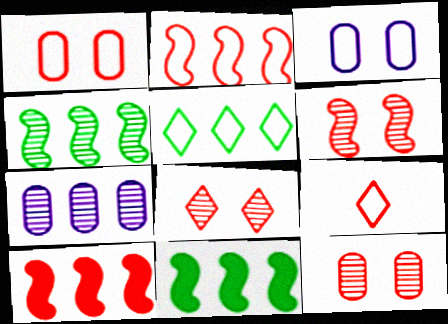[[1, 2, 9], 
[5, 7, 10], 
[6, 8, 12], 
[9, 10, 12]]